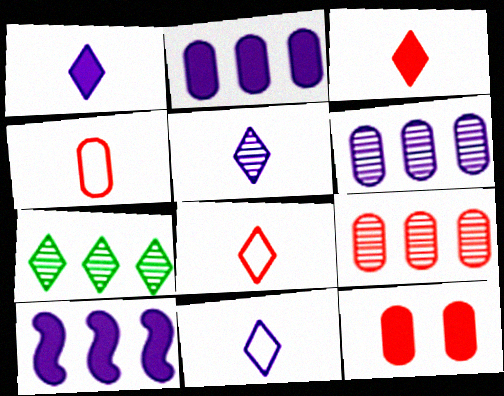[[1, 5, 11], 
[4, 9, 12]]